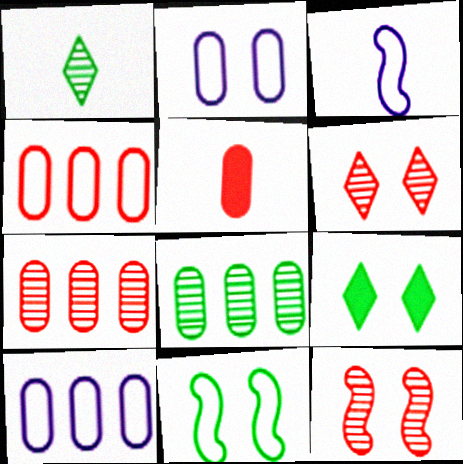[[1, 3, 5], 
[2, 5, 8], 
[2, 9, 12], 
[3, 7, 9]]